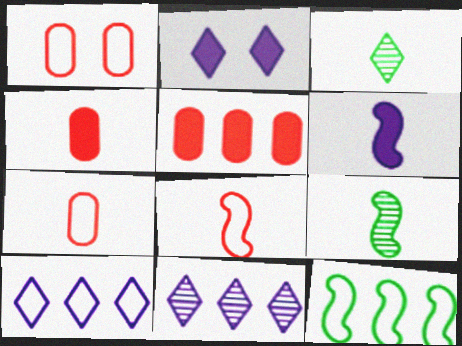[[3, 6, 7], 
[5, 11, 12], 
[6, 8, 9]]